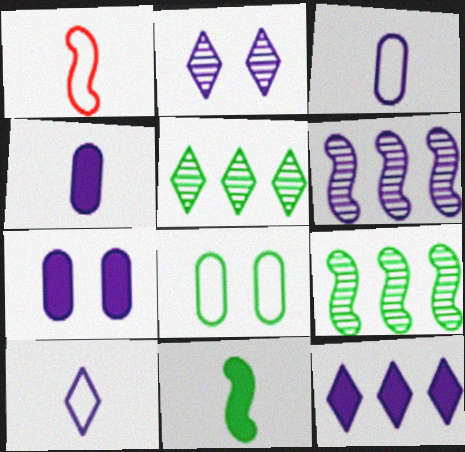[[1, 5, 7], 
[2, 10, 12], 
[5, 8, 11], 
[6, 7, 10]]